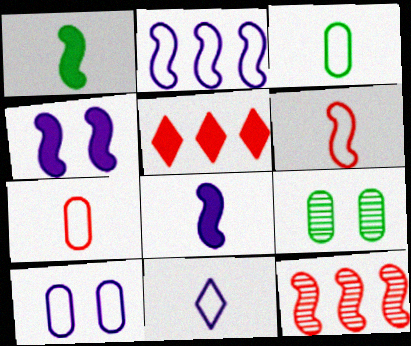[[2, 10, 11], 
[3, 6, 11]]